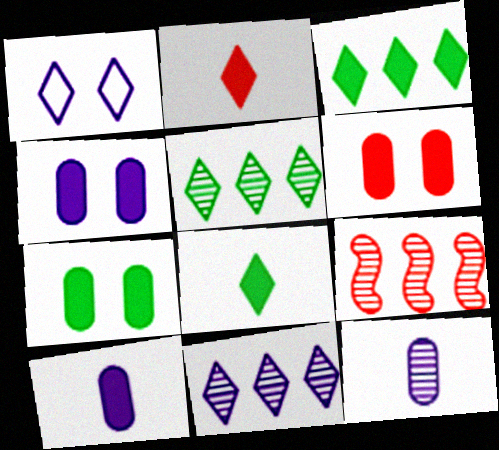[[1, 2, 5], 
[4, 6, 7]]